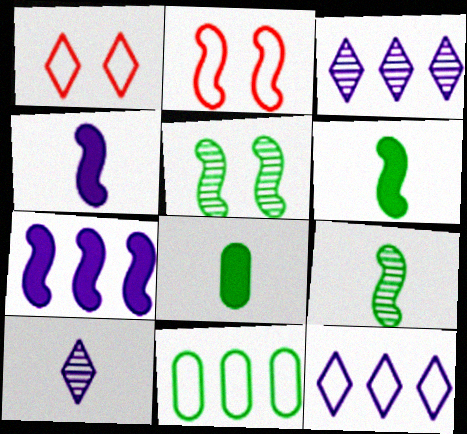[[2, 3, 8], 
[2, 7, 9]]